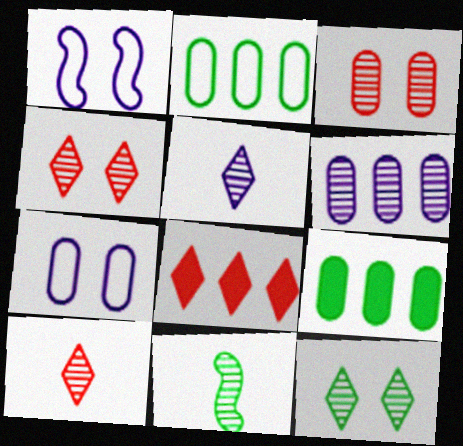[[1, 9, 10], 
[4, 6, 11], 
[7, 8, 11]]